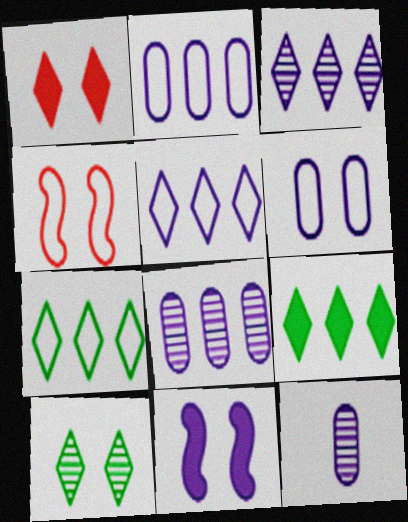[[4, 9, 12], 
[5, 11, 12]]